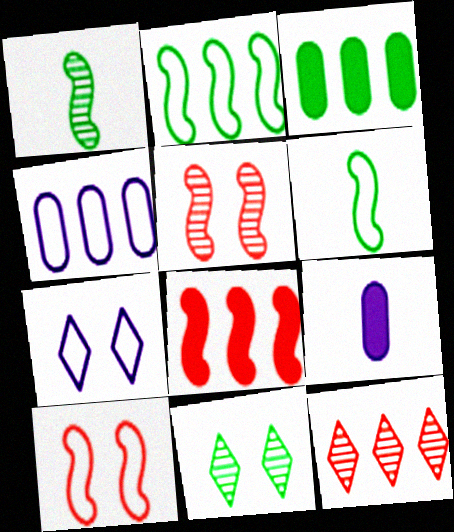[[3, 6, 11]]